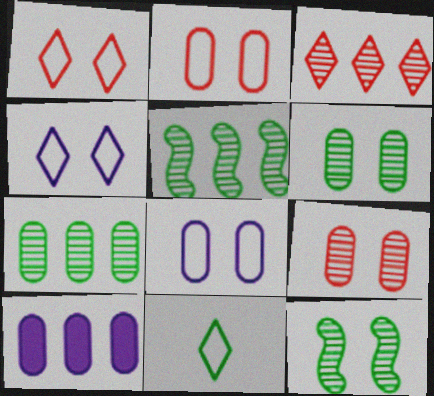[]